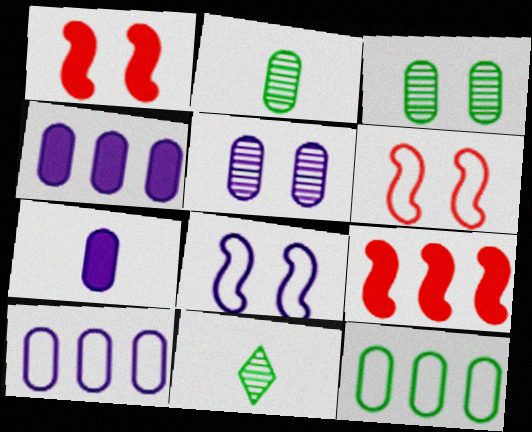[[1, 10, 11], 
[4, 6, 11], 
[5, 7, 10]]